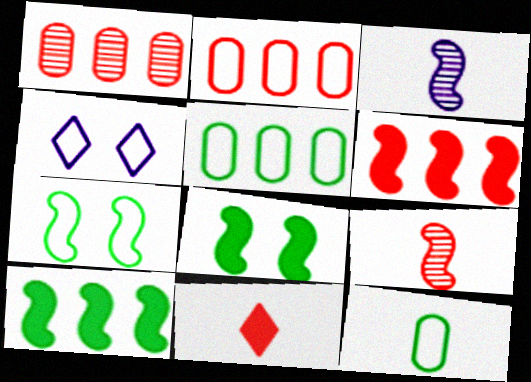[[3, 6, 7], 
[3, 11, 12]]